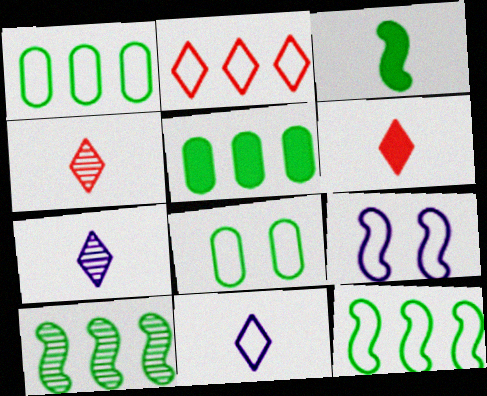[[4, 5, 9]]